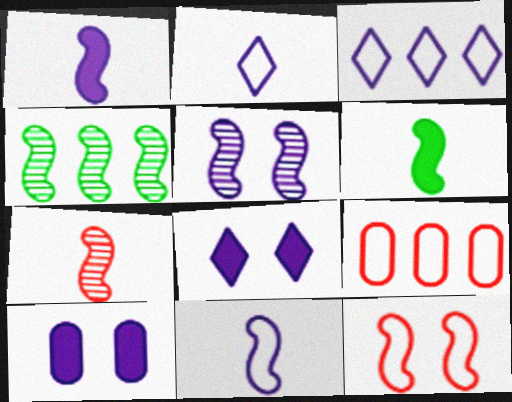[[1, 4, 12], 
[4, 5, 7], 
[6, 7, 11]]